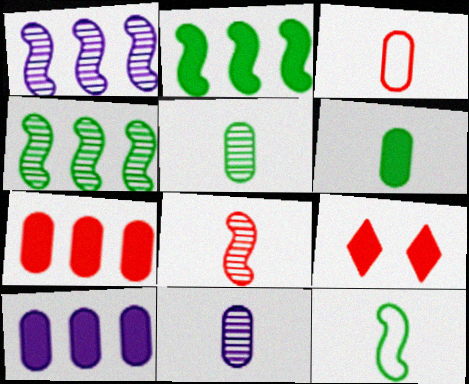[[3, 6, 11]]